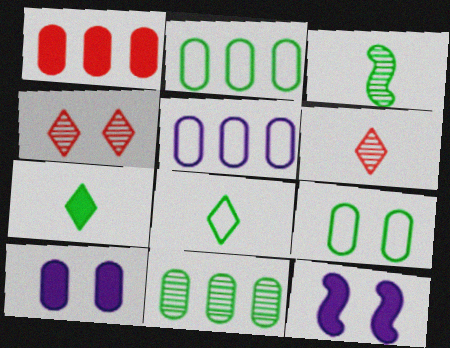[[1, 5, 11], 
[1, 7, 12], 
[2, 6, 12], 
[4, 9, 12]]